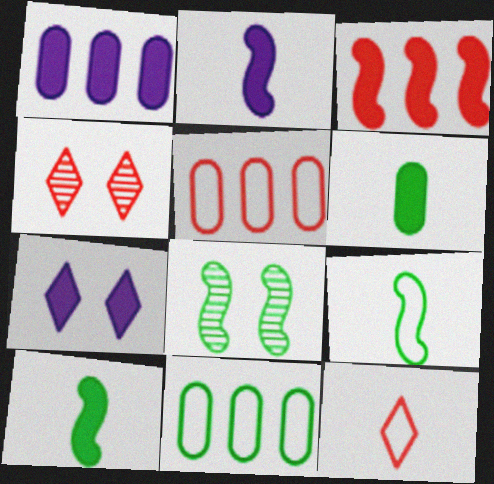[[1, 2, 7], 
[1, 4, 9], 
[1, 8, 12], 
[2, 4, 11], 
[3, 6, 7]]